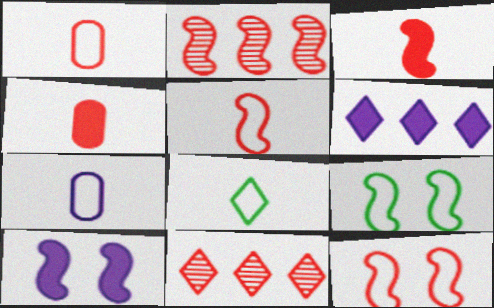[[2, 3, 12], 
[4, 11, 12], 
[5, 7, 8]]